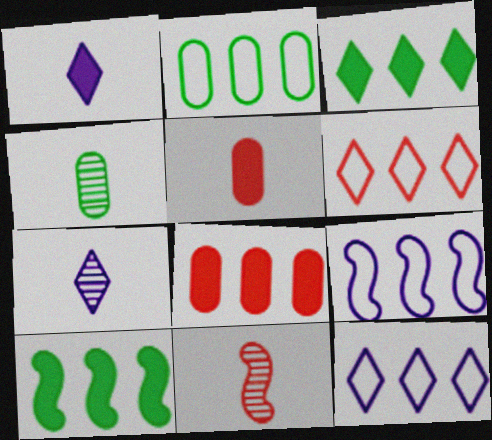[[2, 6, 9], 
[4, 7, 11]]